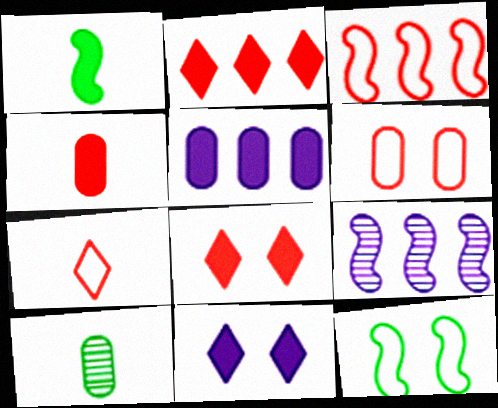[[1, 5, 8], 
[3, 6, 7], 
[3, 10, 11], 
[5, 6, 10]]